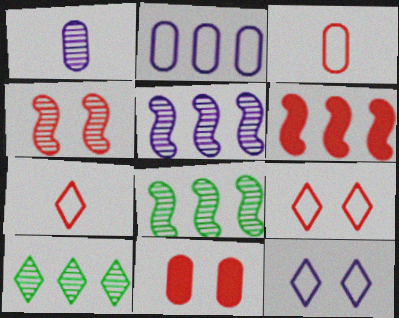[[1, 4, 10], 
[2, 6, 10], 
[4, 9, 11]]